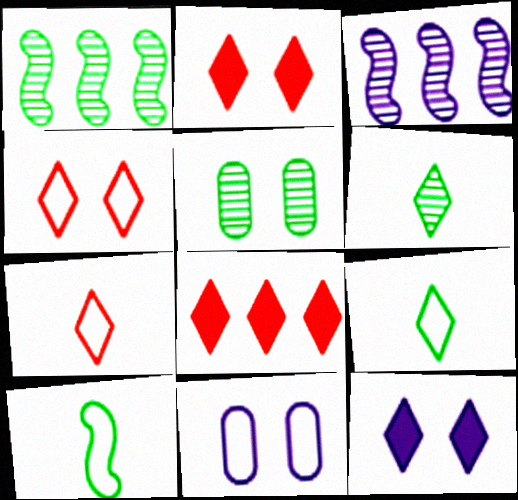[[1, 5, 6]]